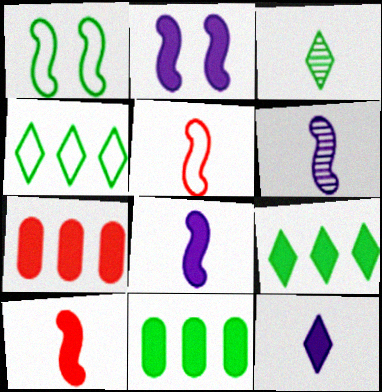[[1, 3, 11]]